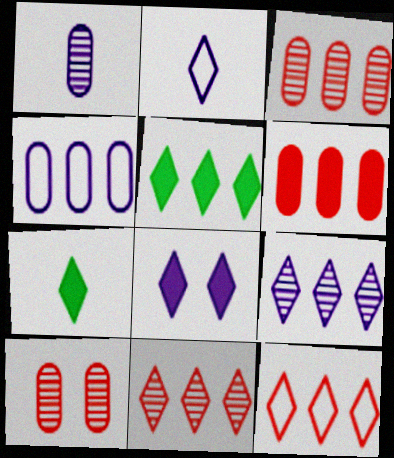[[2, 8, 9], 
[5, 9, 12]]